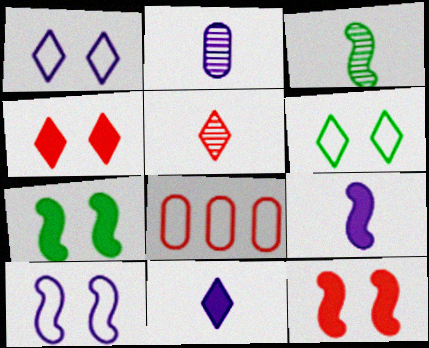[[2, 3, 5], 
[5, 8, 12]]